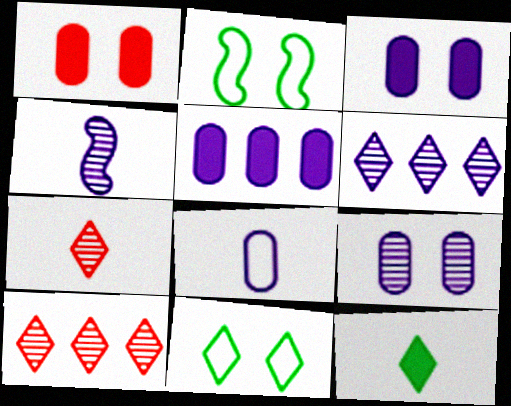[[2, 5, 7], 
[4, 6, 9], 
[5, 8, 9]]